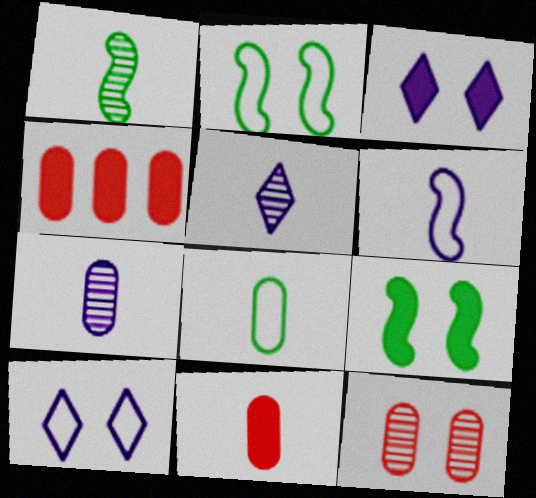[[1, 4, 10], 
[2, 3, 12], 
[2, 4, 5], 
[7, 8, 11], 
[9, 10, 12]]